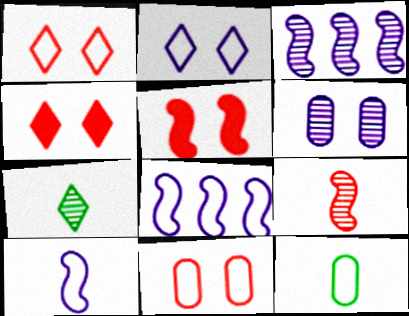[[1, 8, 12], 
[3, 4, 12]]